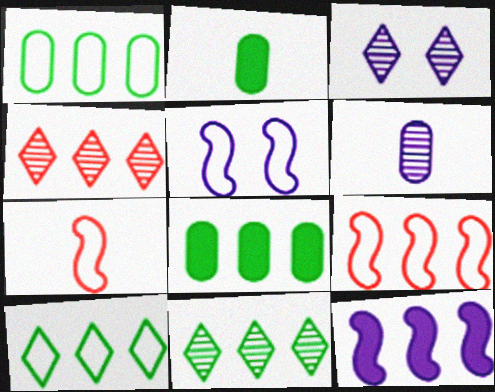[[1, 4, 12], 
[2, 3, 9], 
[2, 4, 5], 
[3, 7, 8]]